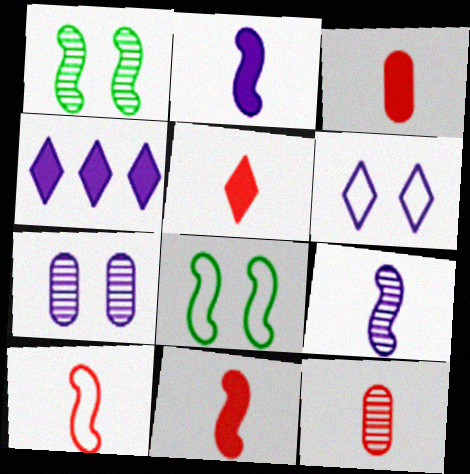[[3, 5, 11], 
[4, 8, 12], 
[5, 10, 12]]